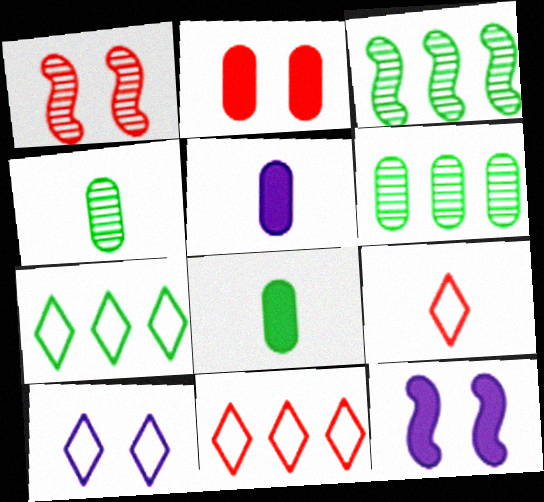[[1, 5, 7], 
[4, 11, 12], 
[6, 9, 12], 
[7, 9, 10]]